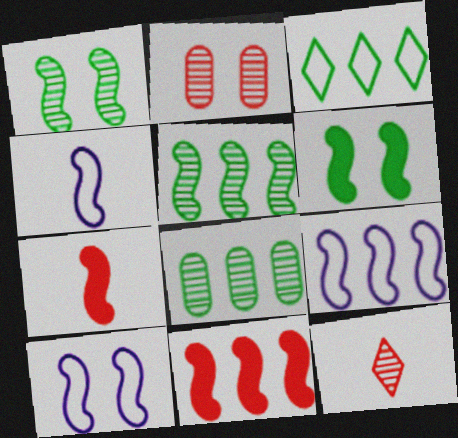[[1, 4, 11], 
[1, 7, 9], 
[4, 9, 10], 
[5, 7, 10], 
[5, 9, 11]]